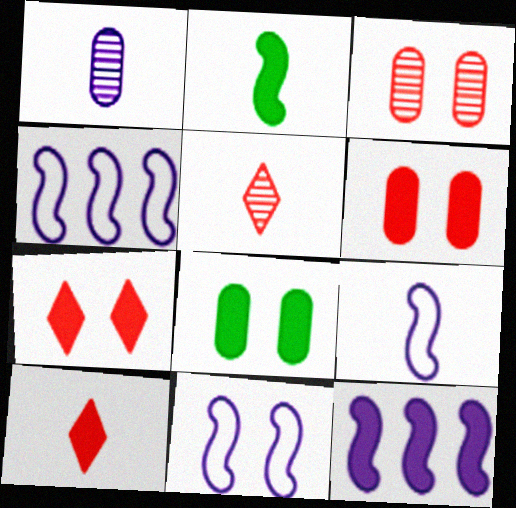[[4, 5, 8], 
[4, 9, 11], 
[8, 10, 12]]